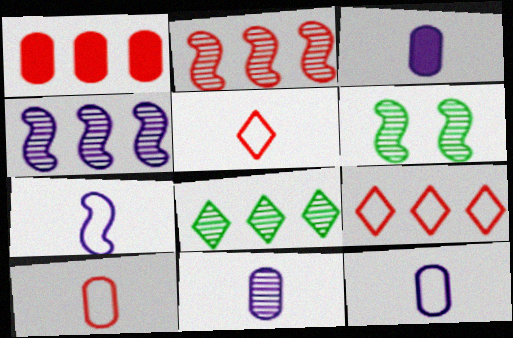[[1, 2, 9], 
[3, 6, 9], 
[3, 11, 12]]